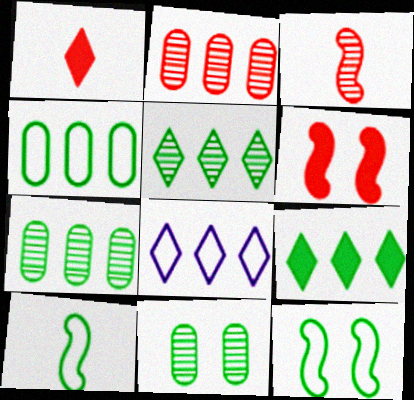[[9, 10, 11]]